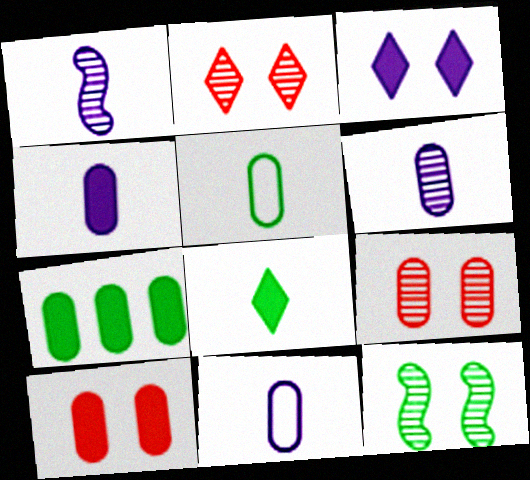[[4, 6, 11], 
[4, 7, 10], 
[7, 9, 11]]